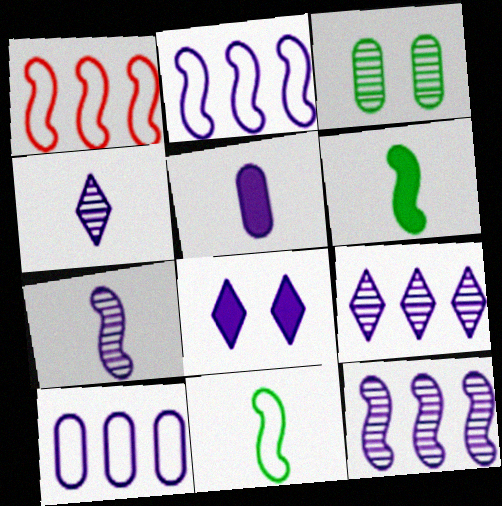[[7, 8, 10]]